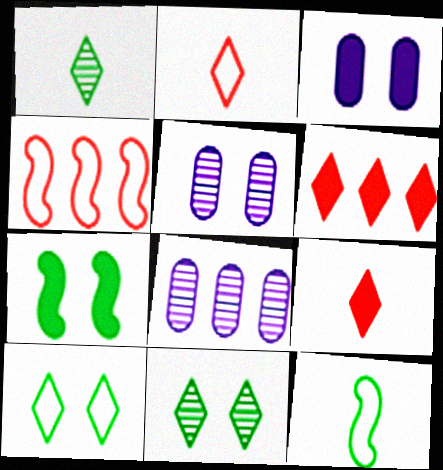[[1, 3, 4], 
[2, 7, 8], 
[5, 6, 12]]